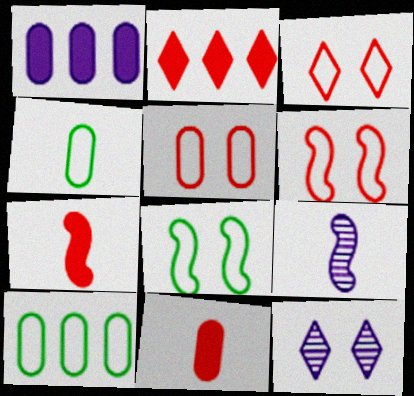[[3, 5, 6], 
[7, 10, 12]]